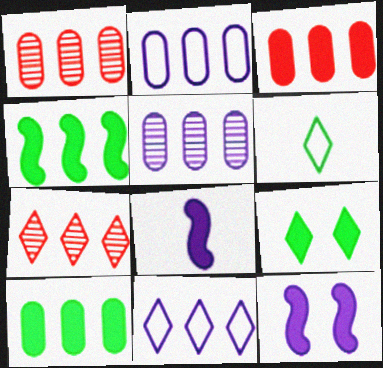[[1, 2, 10], 
[1, 4, 11], 
[1, 6, 12], 
[2, 4, 7], 
[3, 8, 9]]